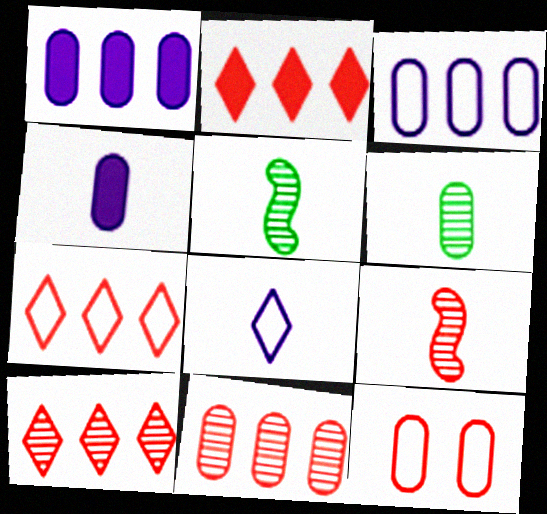[[1, 6, 12], 
[2, 7, 10], 
[2, 9, 12]]